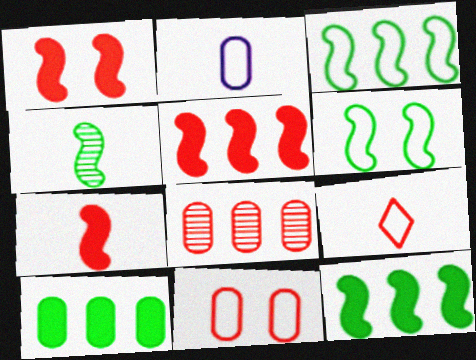[[1, 5, 7], 
[1, 8, 9], 
[4, 6, 12]]